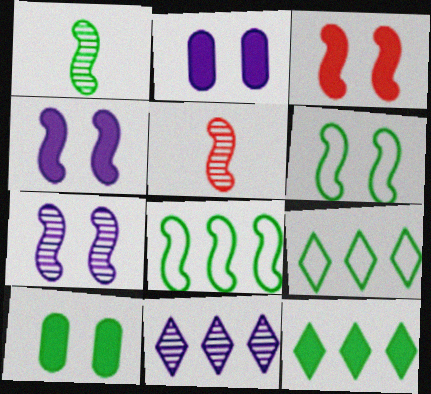[[1, 9, 10], 
[2, 5, 9], 
[3, 6, 7], 
[4, 5, 8]]